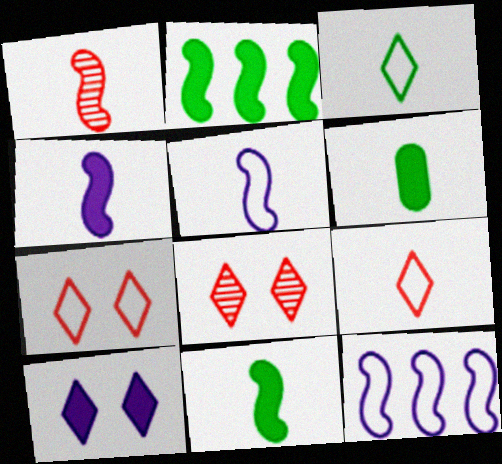[[1, 5, 11], 
[6, 8, 12]]